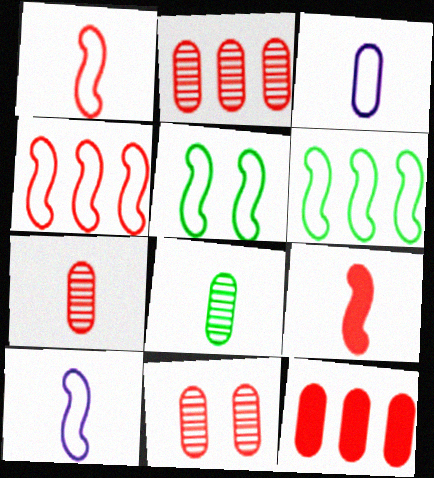[[2, 7, 11], 
[4, 5, 10]]